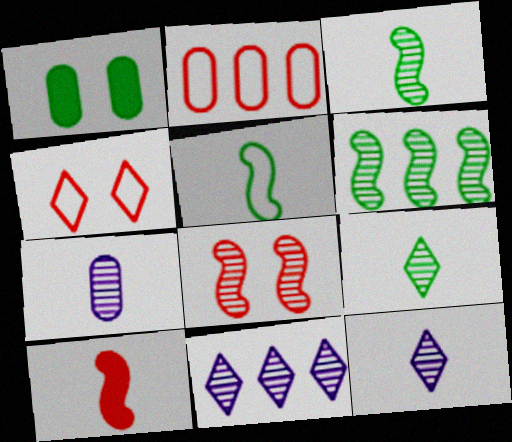[[1, 2, 7]]